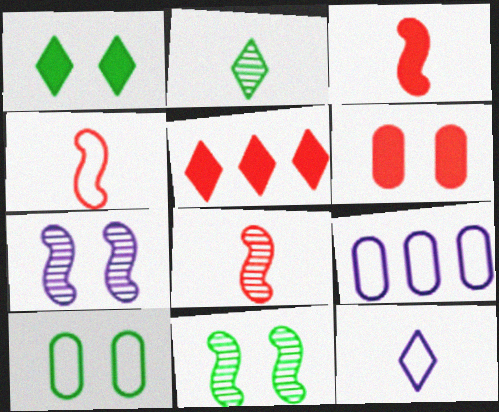[[1, 8, 9], 
[1, 10, 11], 
[3, 4, 8], 
[3, 5, 6]]